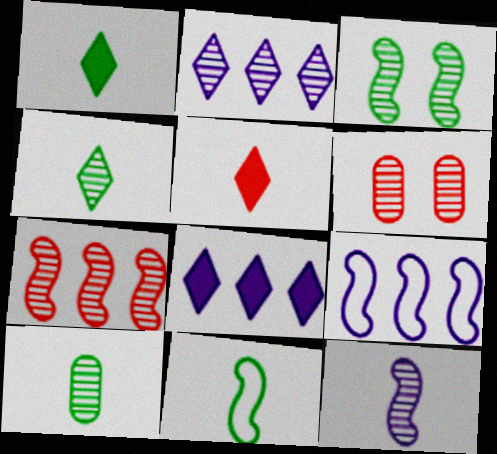[[1, 6, 9], 
[1, 10, 11], 
[3, 7, 12], 
[6, 8, 11]]